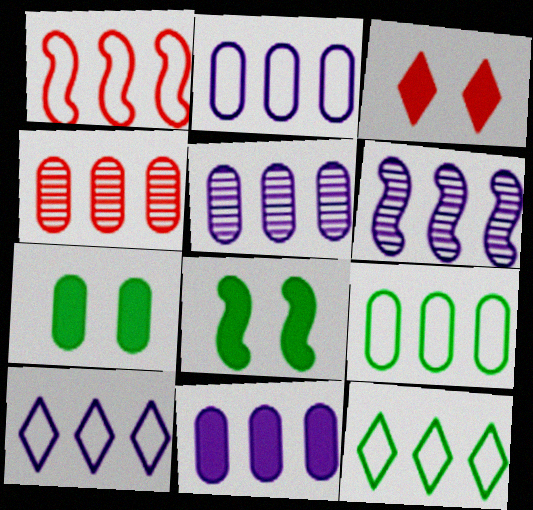[[1, 2, 12], 
[1, 9, 10], 
[2, 5, 11], 
[4, 9, 11], 
[6, 10, 11]]